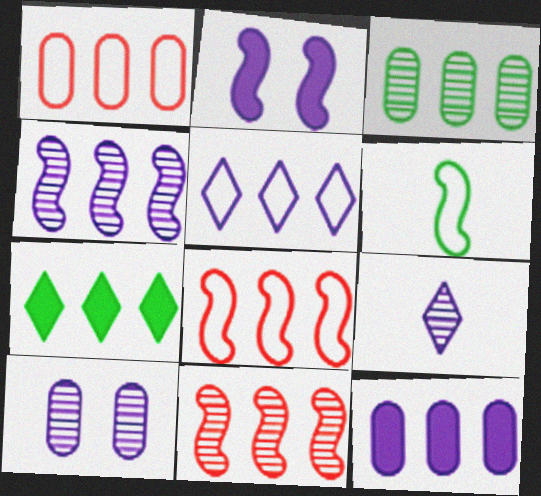[[1, 3, 12], 
[1, 4, 7], 
[2, 6, 11], 
[4, 5, 12], 
[4, 9, 10]]